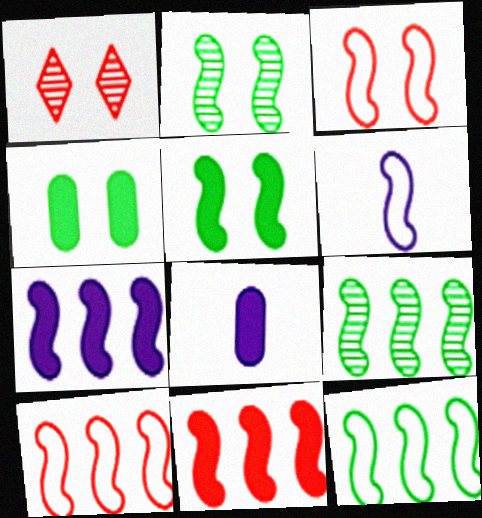[[1, 8, 12], 
[2, 6, 11], 
[3, 6, 12], 
[7, 9, 10]]